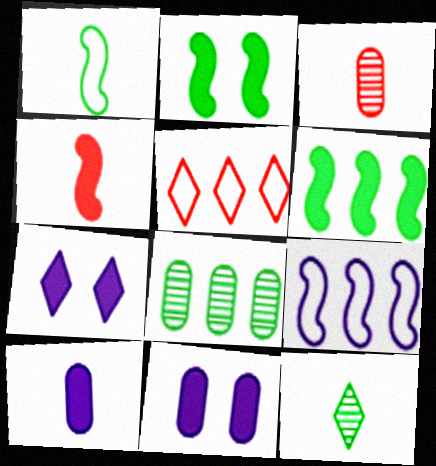[[5, 7, 12]]